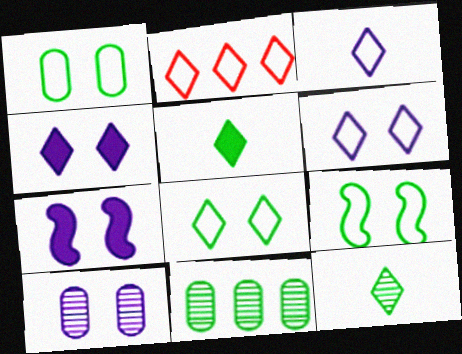[[1, 8, 9], 
[2, 3, 8], 
[2, 4, 12], 
[5, 9, 11], 
[6, 7, 10]]